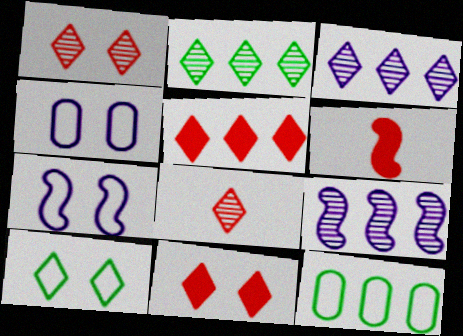[[2, 4, 6], 
[5, 9, 12]]